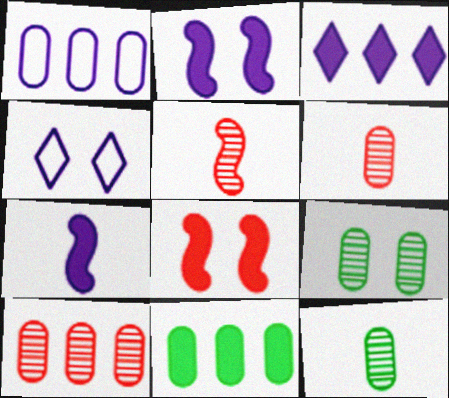[[1, 10, 11], 
[4, 5, 11], 
[4, 8, 9]]